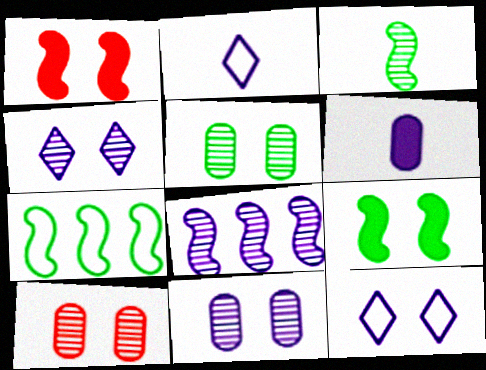[[1, 5, 12], 
[3, 7, 9], 
[5, 10, 11], 
[6, 8, 12], 
[9, 10, 12]]